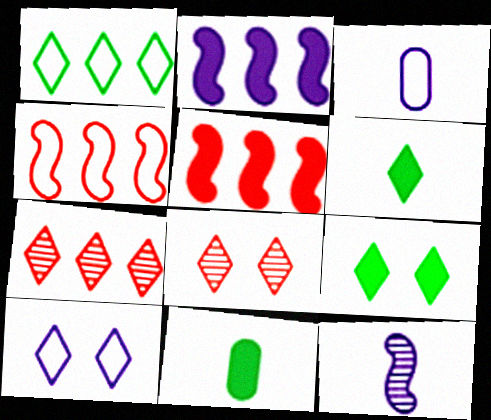[[6, 7, 10], 
[8, 9, 10]]